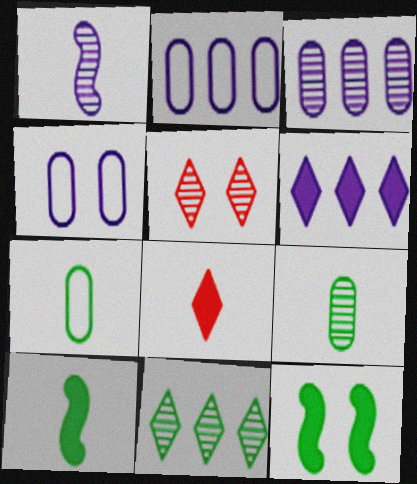[[1, 4, 6], 
[1, 7, 8], 
[2, 5, 10], 
[4, 5, 12], 
[7, 11, 12]]